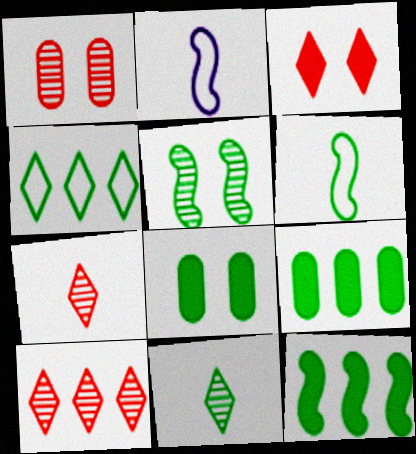[[2, 8, 10], 
[5, 6, 12]]